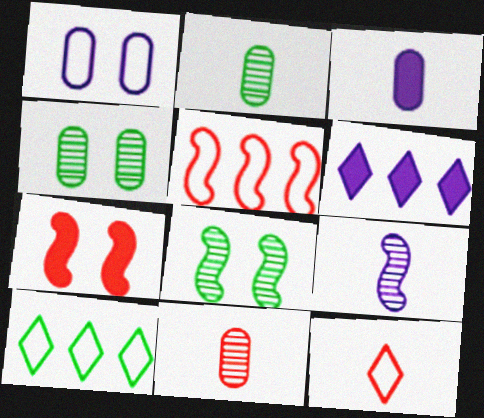[[1, 6, 9]]